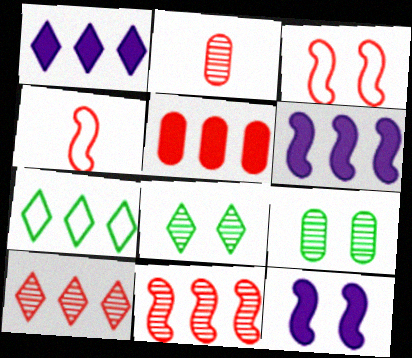[[1, 4, 9], 
[1, 7, 10], 
[2, 7, 12]]